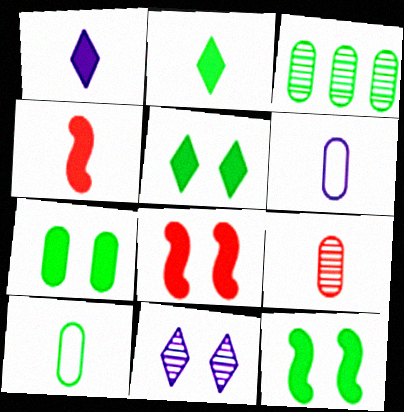[[3, 7, 10], 
[5, 7, 12]]